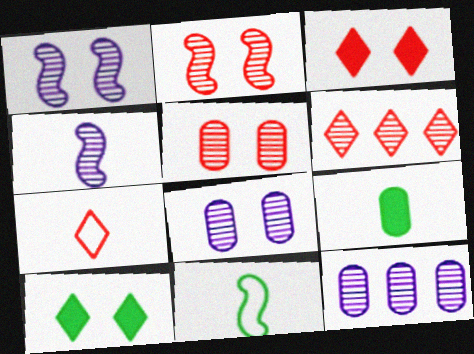[[3, 6, 7], 
[3, 11, 12], 
[4, 7, 9]]